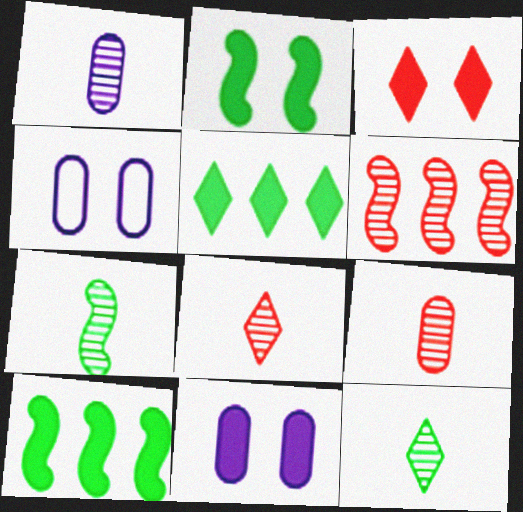[[1, 7, 8], 
[2, 3, 11], 
[4, 8, 10]]